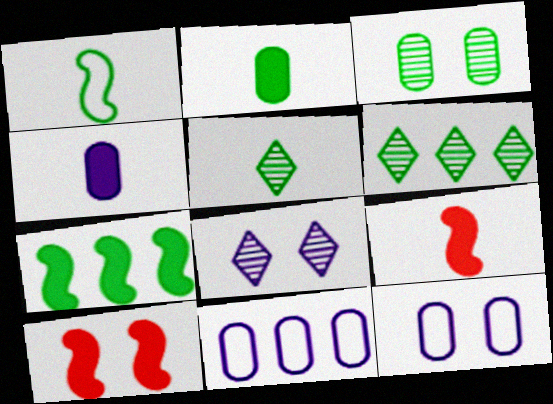[[1, 2, 5], 
[5, 10, 11], 
[6, 9, 12]]